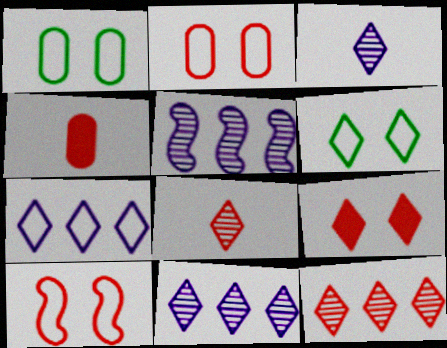[[4, 5, 6], 
[4, 10, 12]]